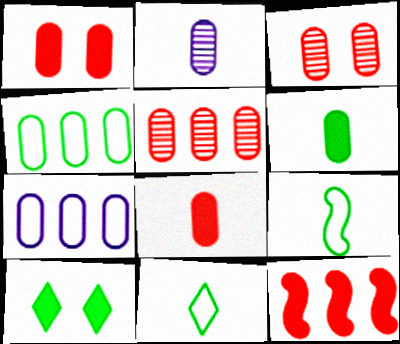[[1, 2, 4], 
[3, 6, 7]]